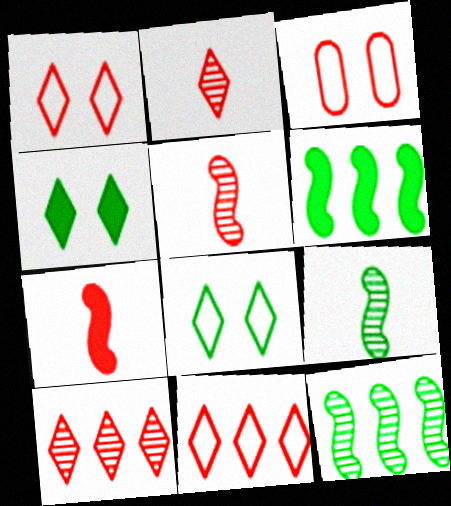[[3, 7, 10]]